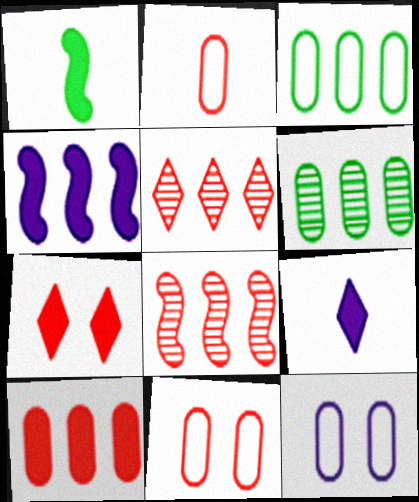[[1, 5, 12], 
[2, 3, 12], 
[2, 7, 8], 
[3, 4, 5]]